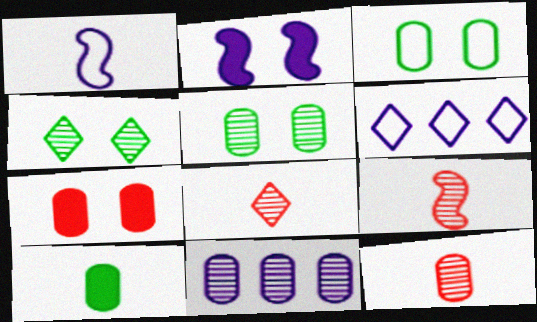[[1, 8, 10], 
[4, 9, 11], 
[5, 11, 12], 
[8, 9, 12]]